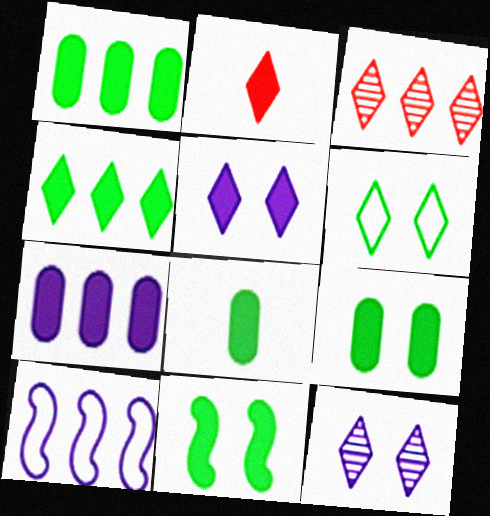[[1, 3, 10], 
[1, 8, 9], 
[2, 4, 5], 
[2, 7, 11], 
[4, 8, 11]]